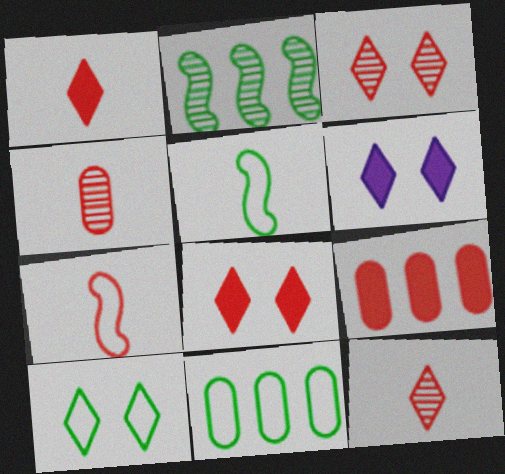[[1, 4, 7], 
[3, 6, 10], 
[3, 7, 9], 
[5, 10, 11]]